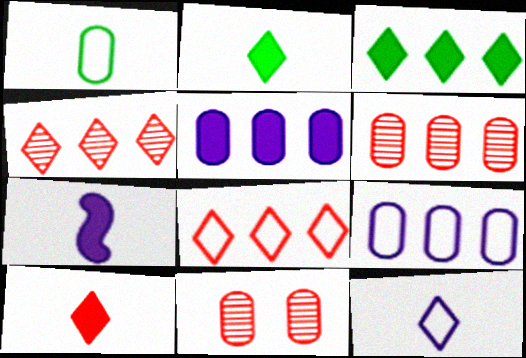[[1, 5, 11]]